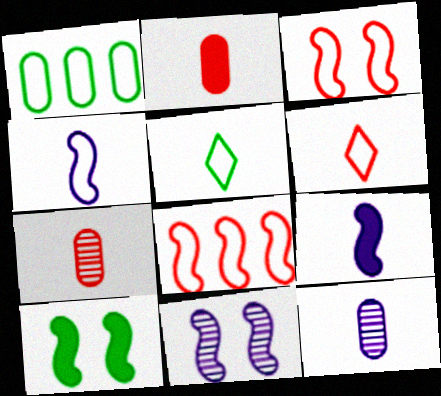[[3, 10, 11], 
[5, 7, 9]]